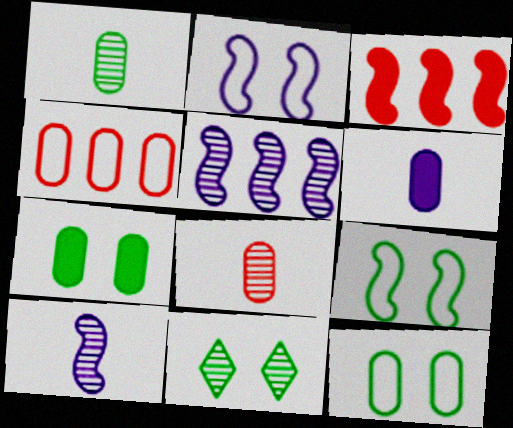[[3, 9, 10], 
[5, 8, 11], 
[7, 9, 11]]